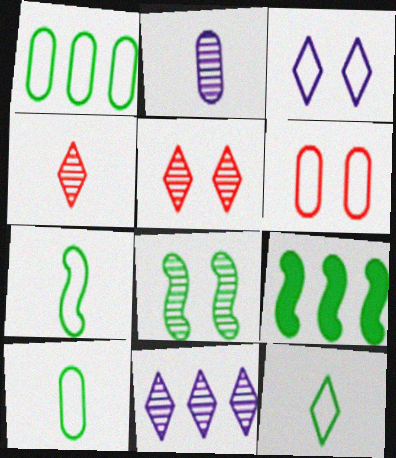[[7, 8, 9], 
[7, 10, 12]]